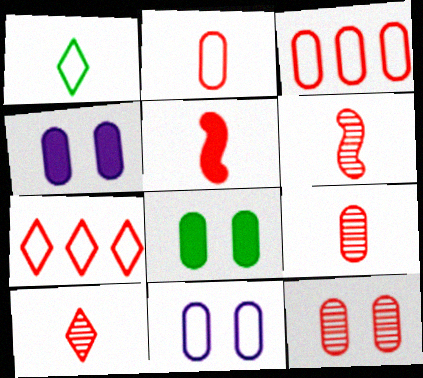[[2, 5, 10], 
[5, 7, 12], 
[6, 9, 10], 
[8, 11, 12]]